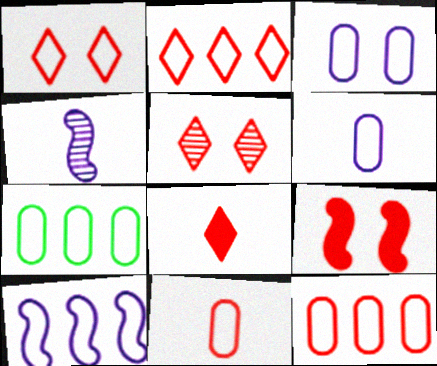[[2, 5, 8], 
[2, 7, 10], 
[3, 7, 11]]